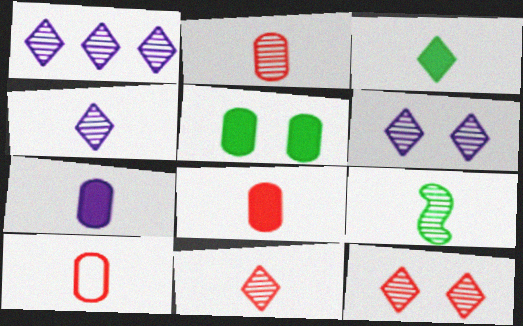[[1, 4, 6], 
[2, 4, 9], 
[2, 8, 10]]